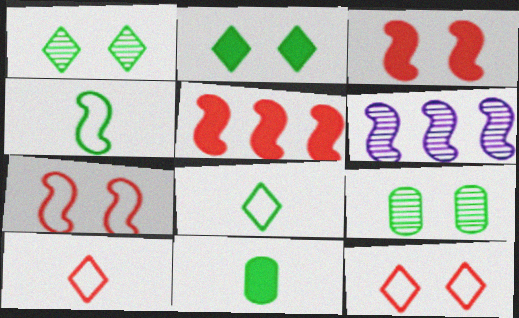[[3, 4, 6], 
[6, 11, 12]]